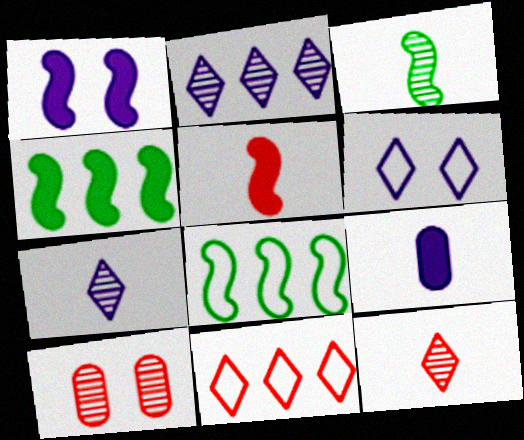[[1, 4, 5], 
[2, 3, 10], 
[5, 10, 11]]